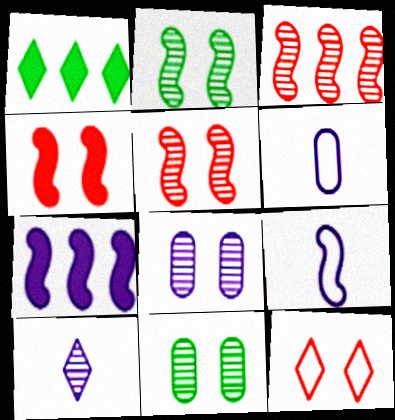[[1, 5, 6], 
[1, 10, 12], 
[3, 10, 11]]